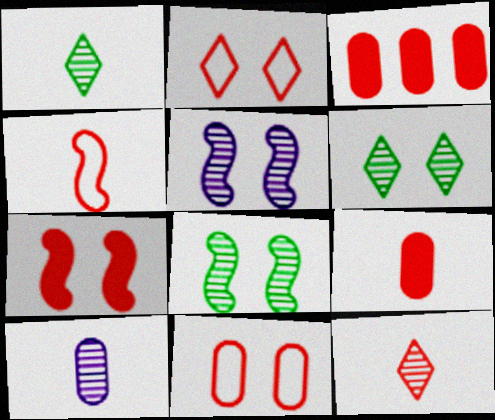[[4, 9, 12]]